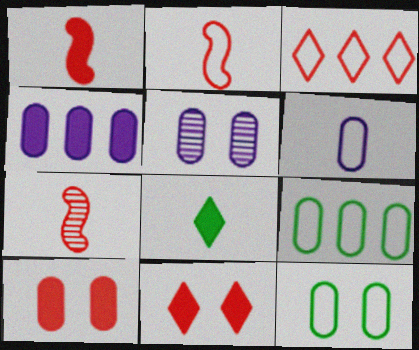[[1, 2, 7], 
[3, 7, 10], 
[4, 5, 6], 
[5, 10, 12], 
[6, 7, 8]]